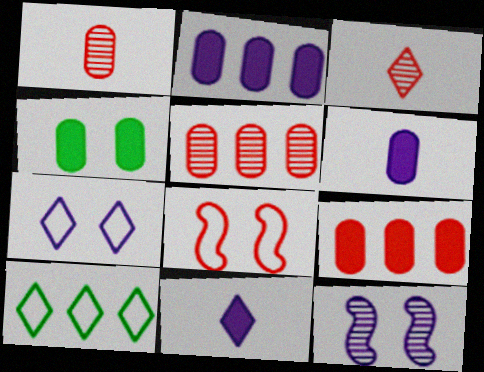[[3, 8, 9], 
[4, 6, 9]]